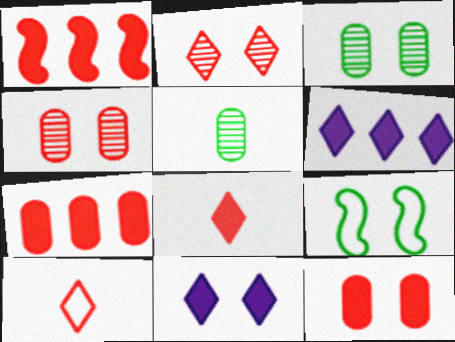[[1, 4, 10], 
[1, 8, 12], 
[4, 9, 11]]